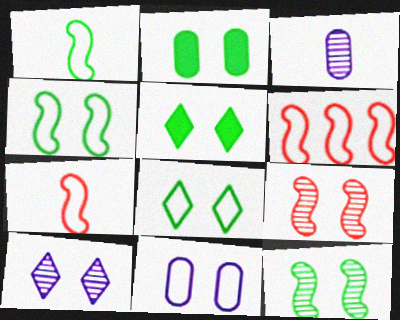[[2, 8, 12], 
[3, 5, 6], 
[5, 9, 11]]